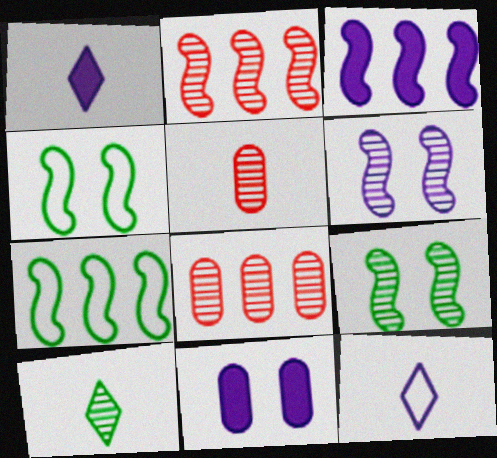[[1, 3, 11], 
[1, 4, 8], 
[2, 3, 7], 
[6, 8, 10]]